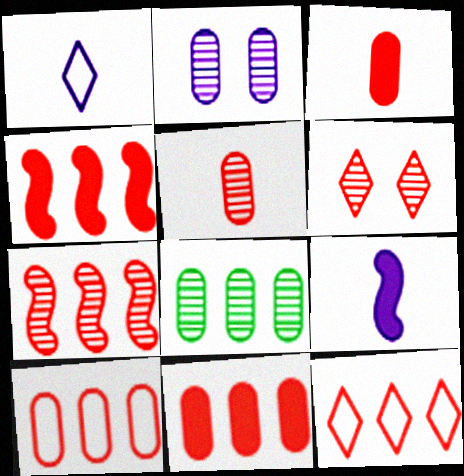[[2, 5, 8], 
[5, 6, 7], 
[7, 11, 12]]